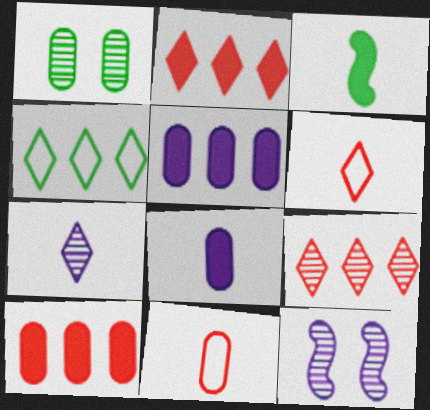[[1, 3, 4], 
[1, 5, 11], 
[3, 7, 11]]